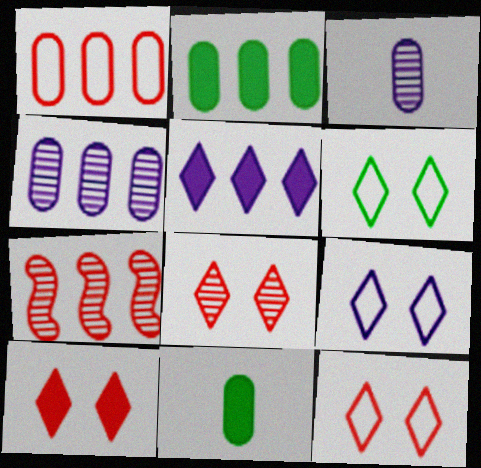[[1, 2, 4], 
[6, 9, 12], 
[7, 9, 11], 
[8, 10, 12]]